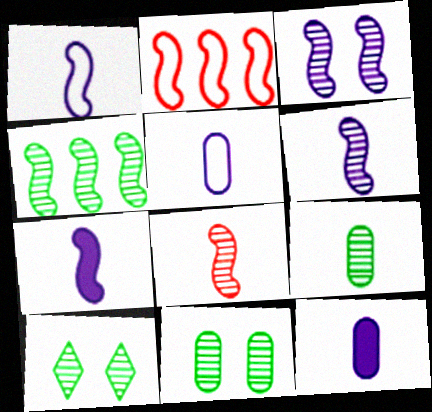[[1, 6, 7], 
[2, 10, 12], 
[3, 4, 8], 
[4, 9, 10]]